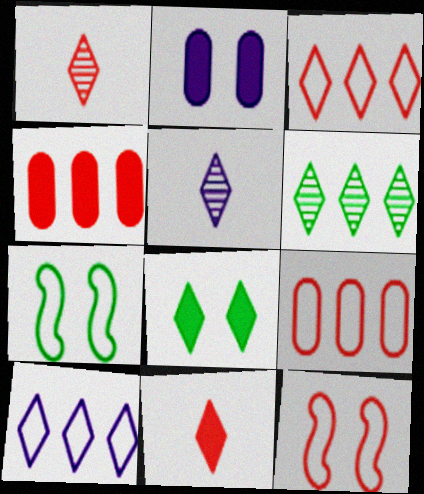[[1, 4, 12], 
[1, 8, 10], 
[3, 5, 8], 
[4, 5, 7]]